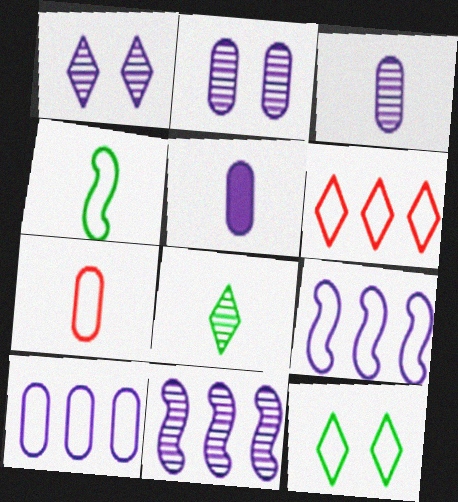[[1, 3, 11], 
[1, 5, 9], 
[2, 5, 10], 
[7, 9, 12]]